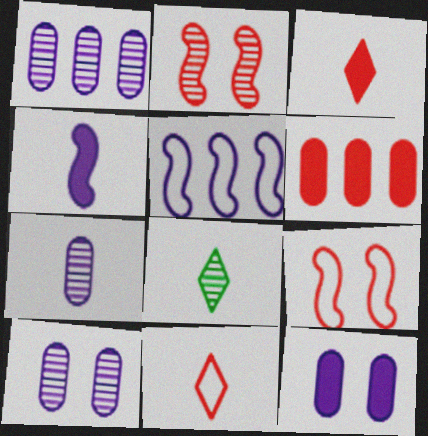[[1, 2, 8], 
[1, 7, 10], 
[2, 6, 11]]